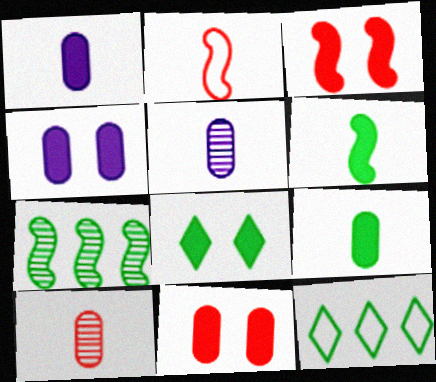[[3, 4, 8], 
[3, 5, 12]]